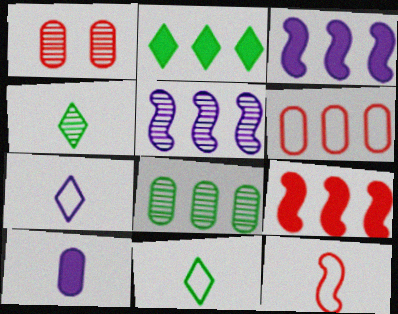[[1, 3, 11], 
[1, 4, 5], 
[2, 5, 6], 
[4, 10, 12]]